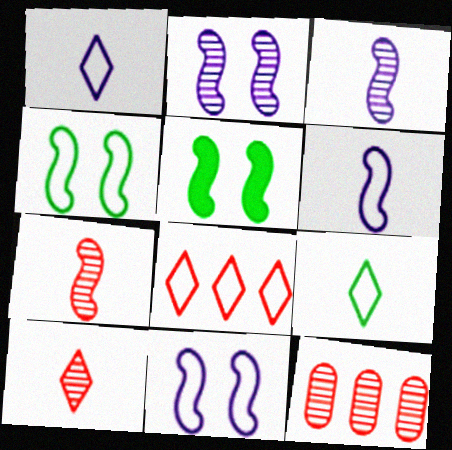[[1, 5, 12]]